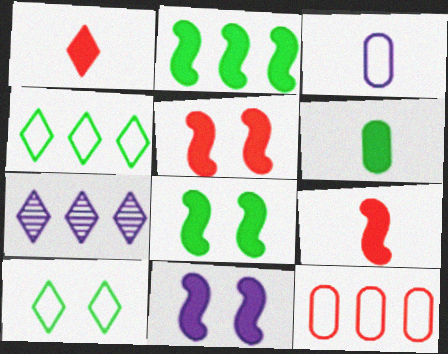[[1, 7, 10], 
[2, 7, 12], 
[2, 9, 11], 
[3, 7, 11], 
[5, 8, 11]]